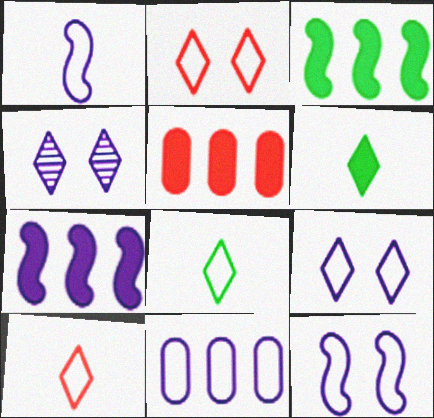[[1, 9, 11]]